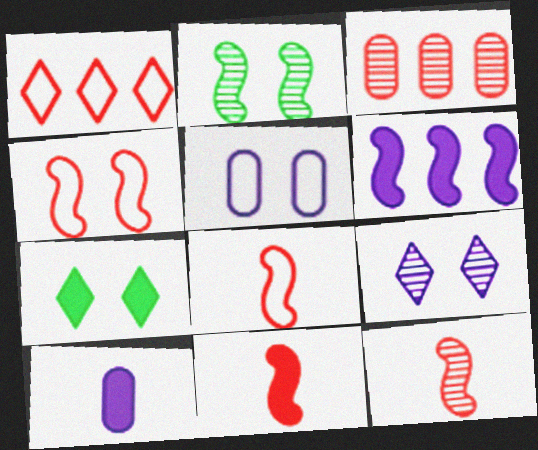[[1, 2, 10], 
[2, 6, 8], 
[8, 11, 12]]